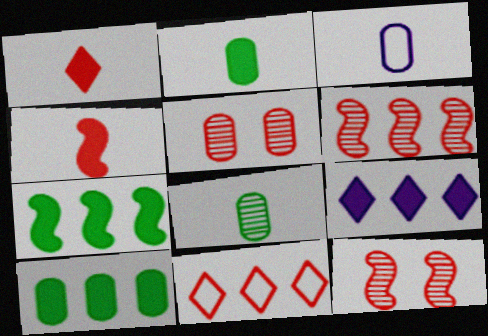[[3, 5, 10], 
[4, 5, 11]]